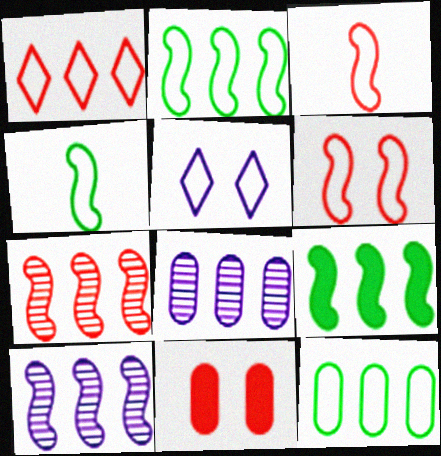[[1, 8, 9], 
[3, 5, 12]]